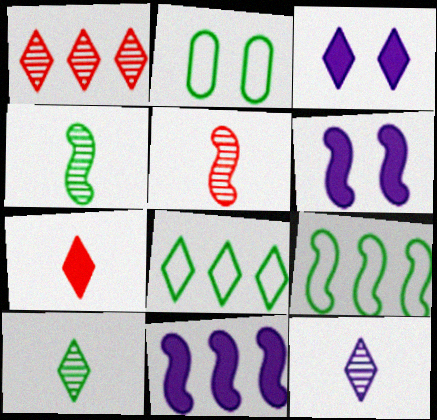[[5, 6, 9]]